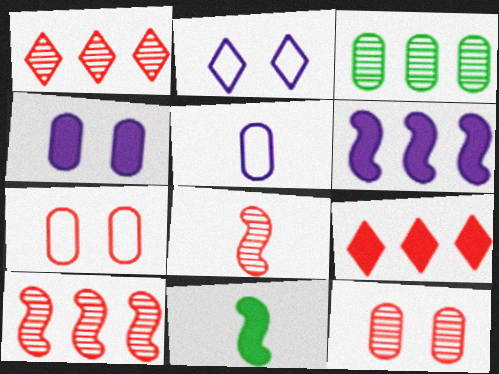[[1, 8, 12], 
[4, 9, 11], 
[7, 8, 9]]